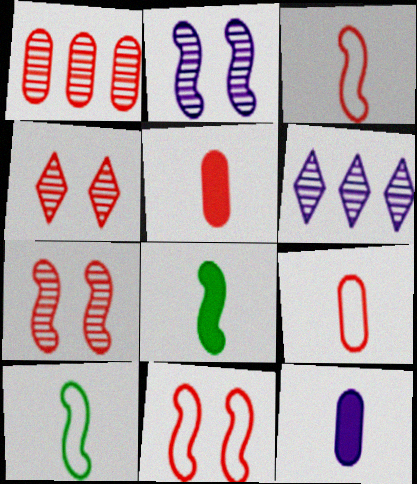[]